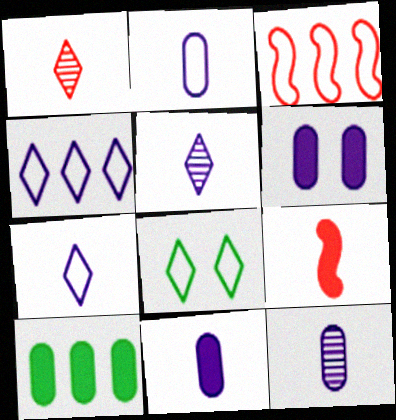[[2, 3, 8], 
[2, 11, 12]]